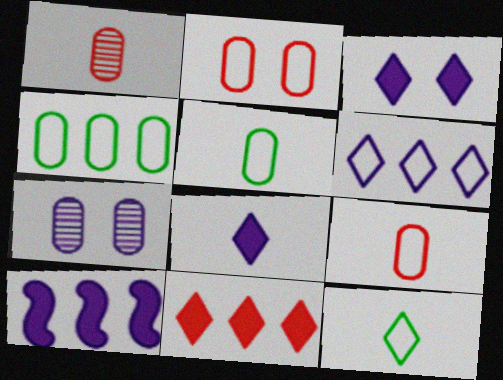[]